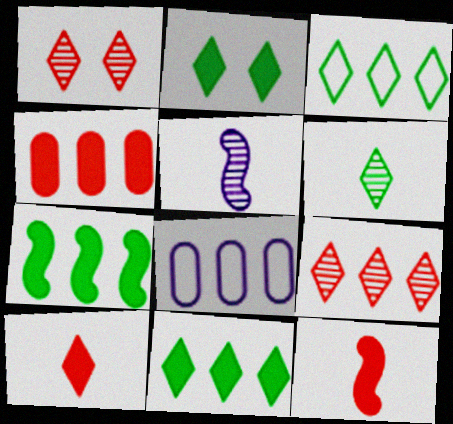[[2, 3, 6], 
[7, 8, 9]]